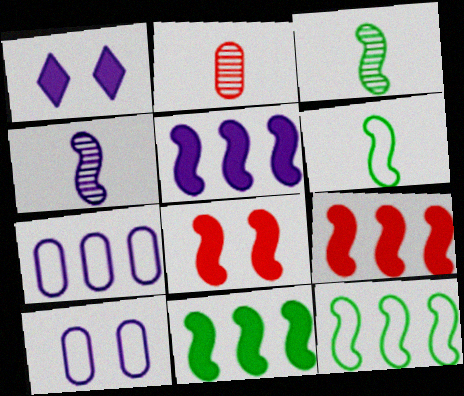[[1, 2, 12], 
[1, 4, 7], 
[4, 8, 12], 
[5, 9, 11]]